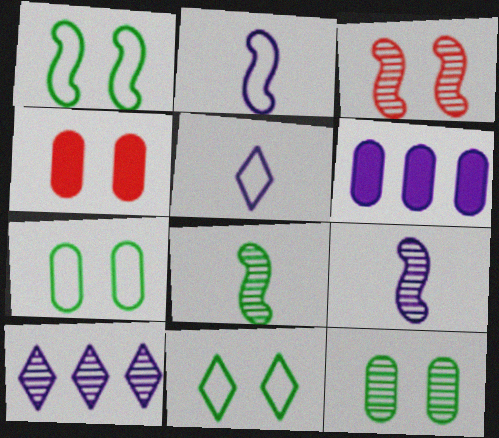[[1, 7, 11]]